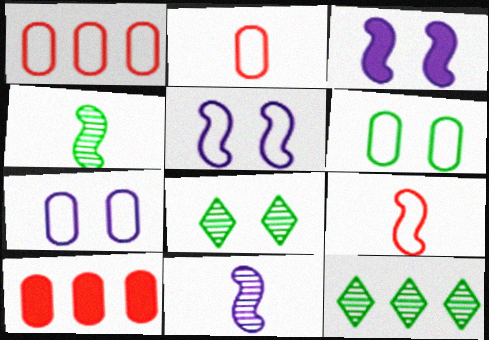[[2, 3, 12]]